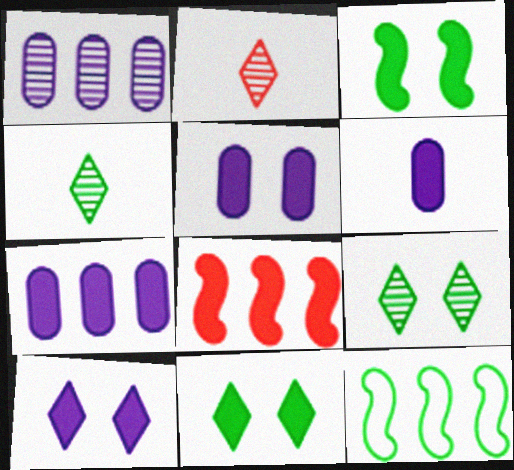[[2, 5, 12], 
[5, 6, 7], 
[6, 8, 11]]